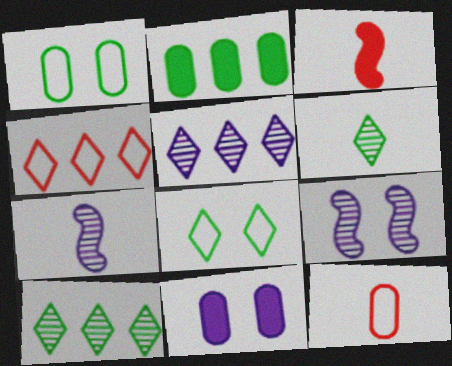[[1, 3, 5]]